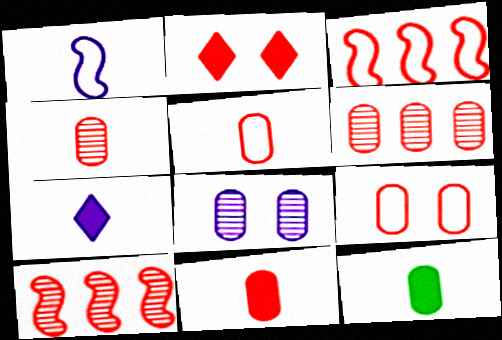[[2, 3, 4], 
[2, 5, 10], 
[4, 5, 11], 
[6, 9, 11]]